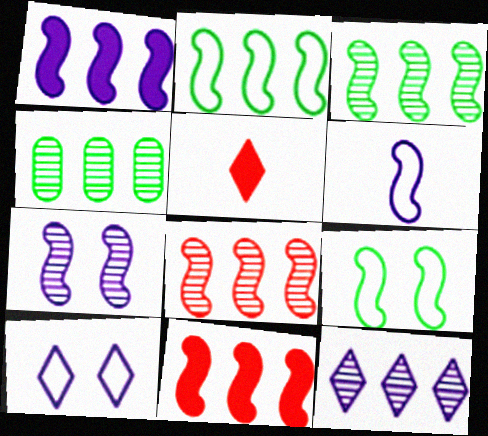[[1, 2, 8], 
[1, 6, 7], 
[4, 8, 12]]